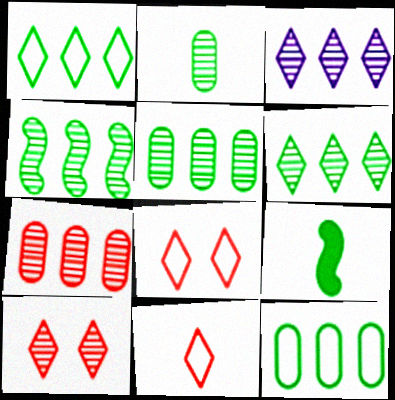[[3, 4, 7], 
[4, 5, 6]]